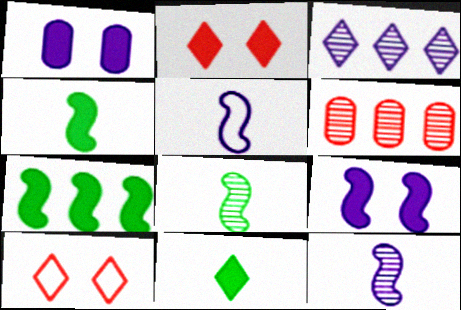[[1, 3, 5], 
[3, 10, 11]]